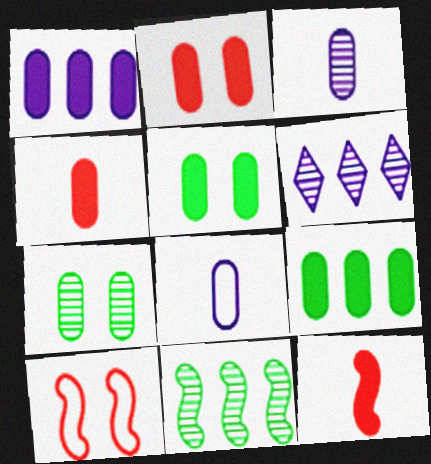[[1, 4, 5]]